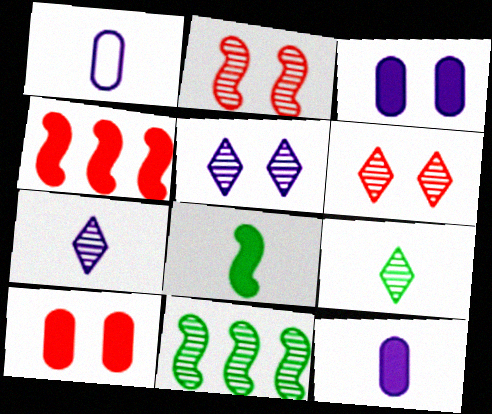[]